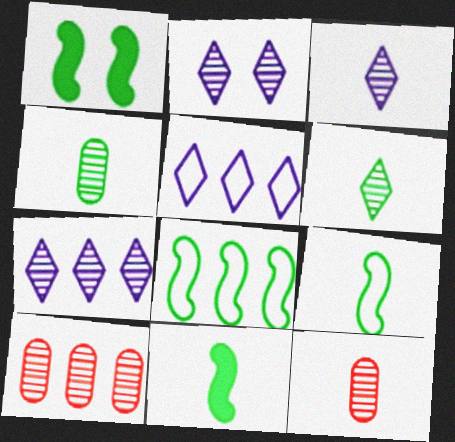[[1, 5, 12], 
[2, 3, 7]]